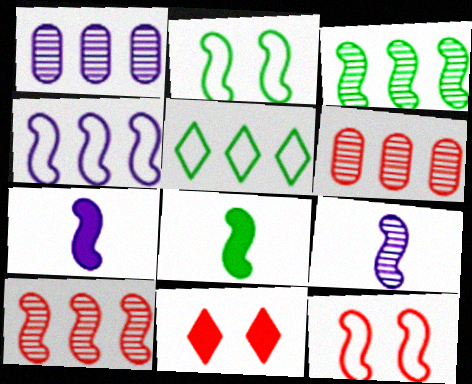[[2, 3, 8], 
[2, 7, 10], 
[3, 7, 12]]